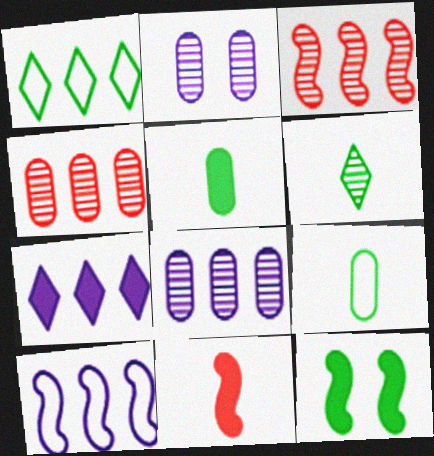[[1, 2, 11], 
[2, 3, 6], 
[7, 8, 10]]